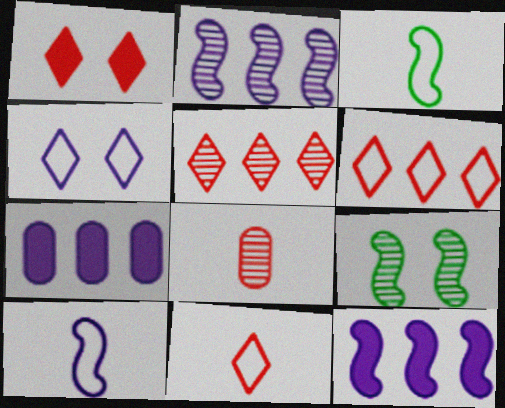[[1, 5, 11], 
[7, 9, 11]]